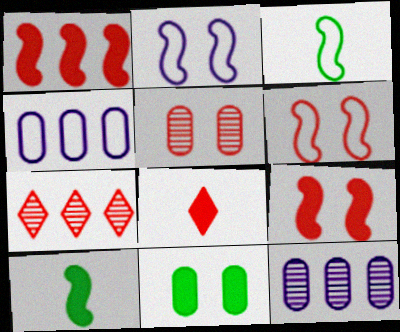[]